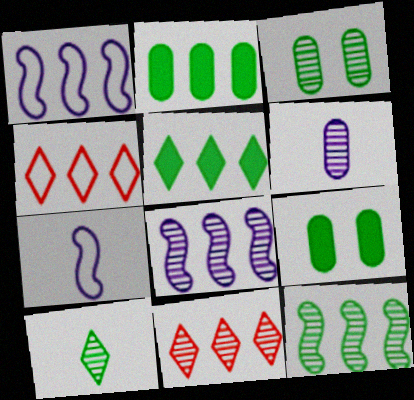[[1, 2, 11], 
[2, 4, 8], 
[3, 10, 12], 
[7, 9, 11]]